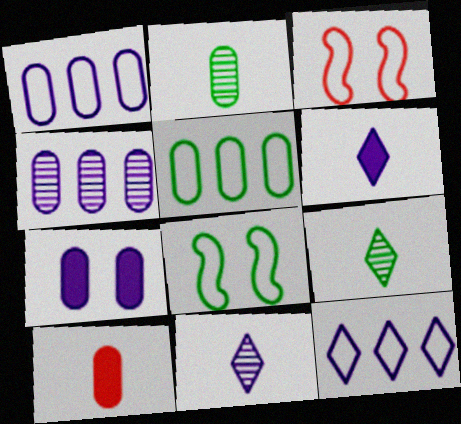[]